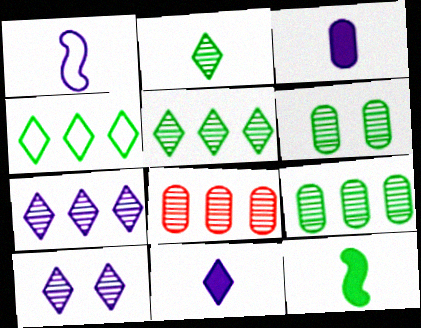[[4, 6, 12]]